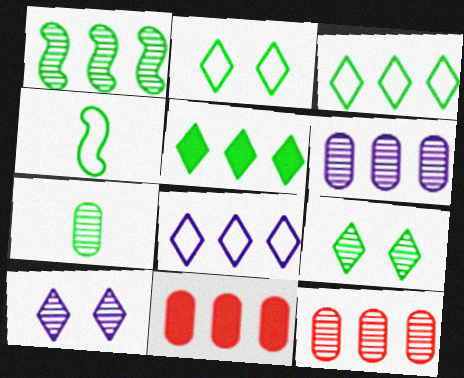[[1, 7, 9], 
[1, 8, 11], 
[4, 10, 11]]